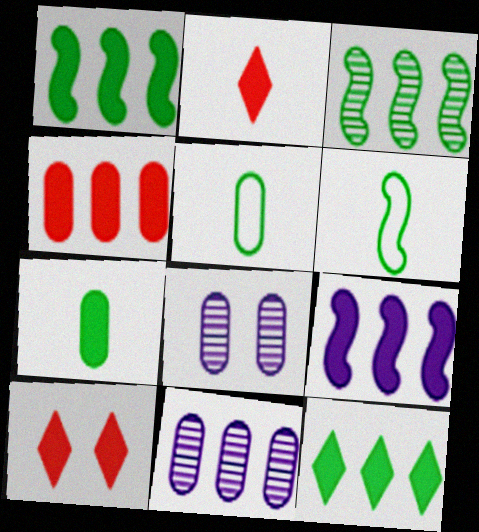[[4, 5, 8], 
[4, 9, 12], 
[6, 10, 11], 
[7, 9, 10]]